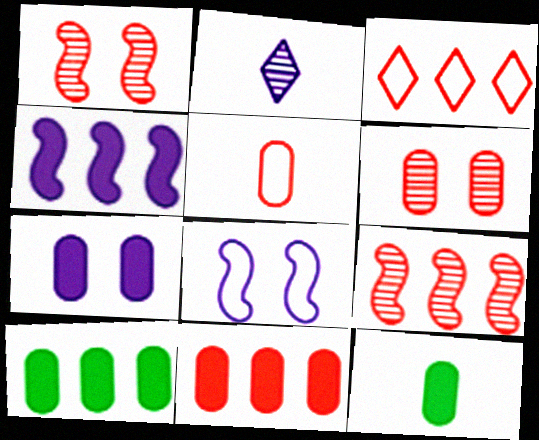[[3, 9, 11], 
[5, 6, 11], 
[7, 11, 12]]